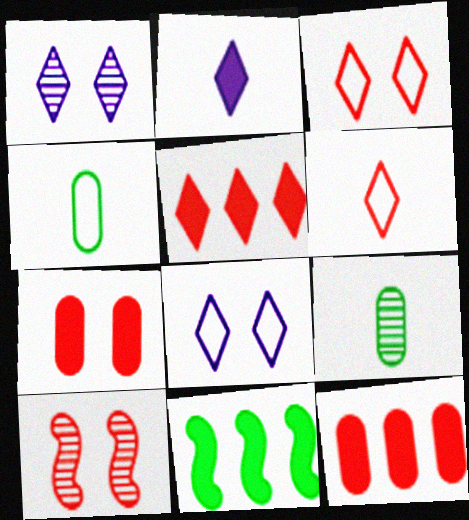[[2, 7, 11], 
[3, 7, 10], 
[6, 10, 12]]